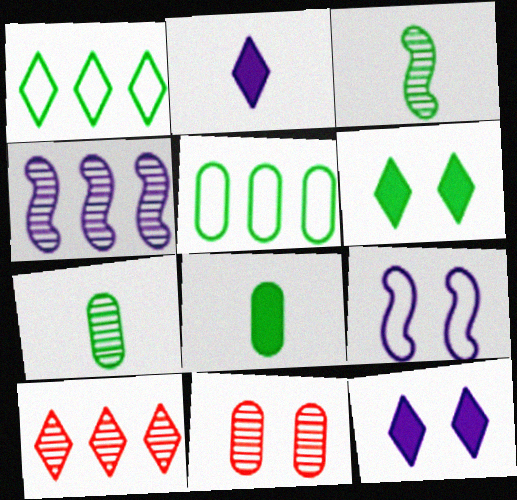[[3, 5, 6], 
[6, 9, 11], 
[8, 9, 10]]